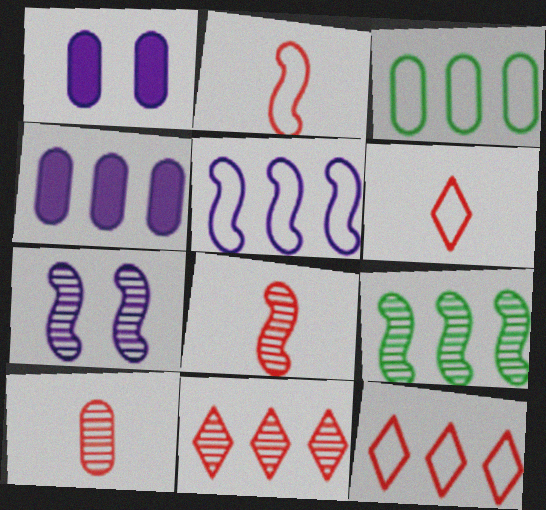[[1, 3, 10], 
[1, 6, 9], 
[3, 5, 12], 
[4, 9, 12], 
[7, 8, 9]]